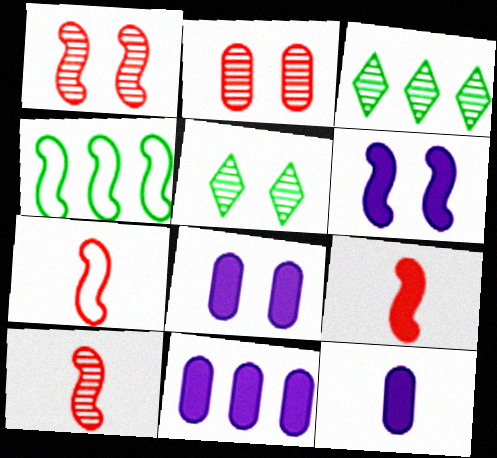[[3, 7, 8], 
[4, 6, 10], 
[5, 7, 11], 
[7, 9, 10], 
[8, 11, 12]]